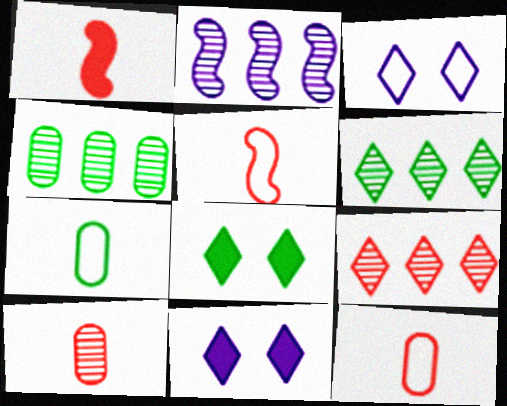[[1, 3, 4], 
[2, 4, 9], 
[2, 8, 12], 
[4, 5, 11]]